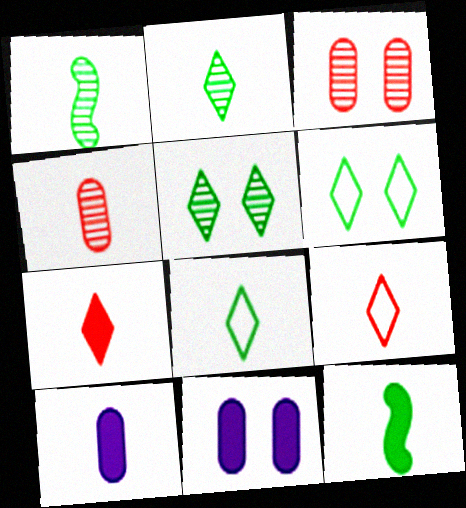[[1, 9, 10], 
[7, 10, 12]]